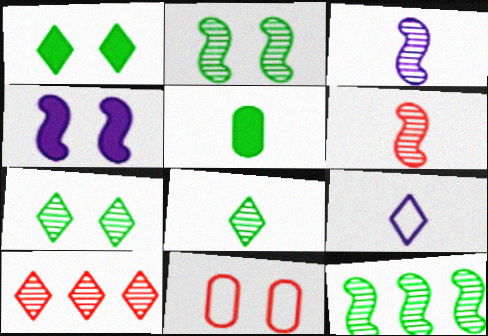[[1, 9, 10], 
[4, 7, 11], 
[5, 6, 9]]